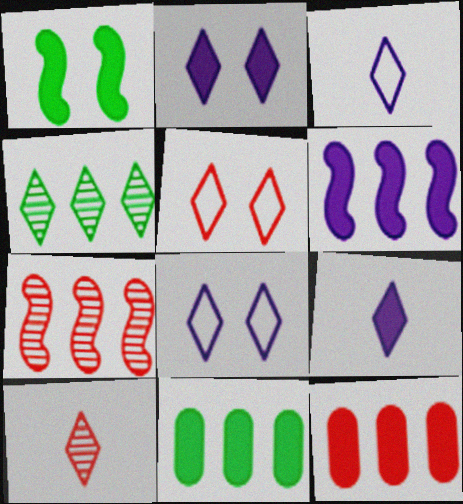[[1, 9, 12], 
[4, 5, 9]]